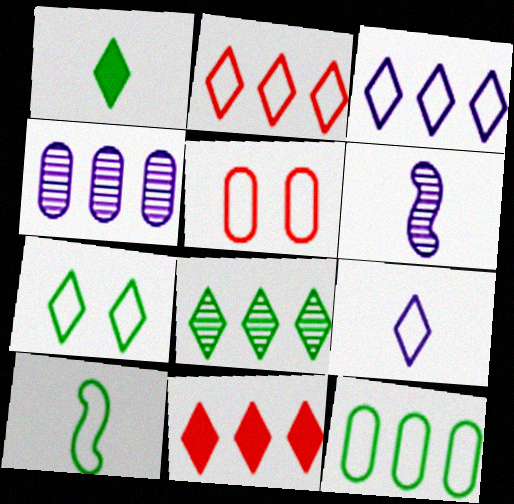[[1, 7, 8], 
[2, 7, 9], 
[3, 5, 10], 
[3, 8, 11], 
[7, 10, 12]]